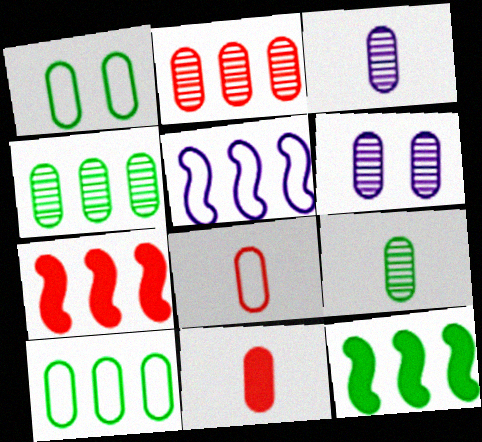[[2, 6, 9], 
[6, 10, 11]]